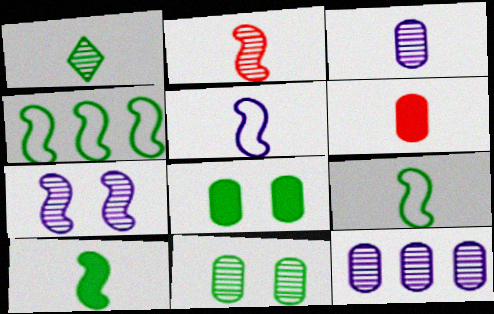[[1, 2, 3], 
[1, 4, 8], 
[1, 5, 6], 
[2, 5, 10]]